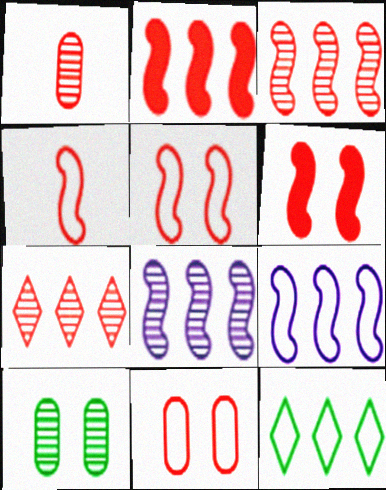[[3, 4, 6]]